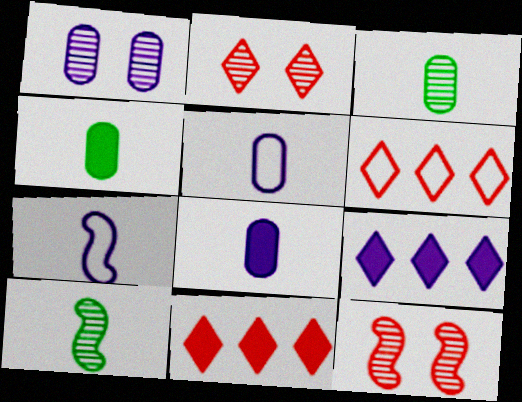[[1, 7, 9]]